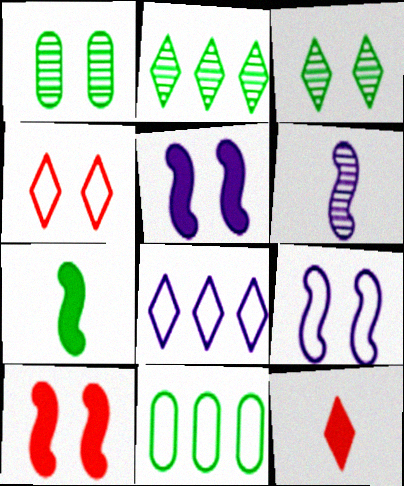[[1, 4, 5], 
[3, 7, 11], 
[3, 8, 12]]